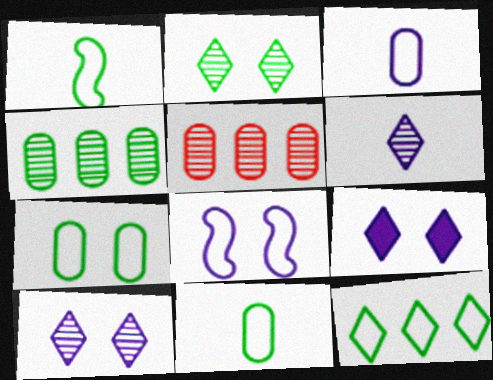[[1, 5, 9], 
[1, 7, 12]]